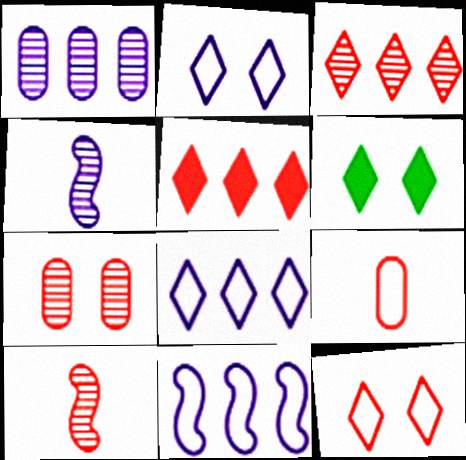[[3, 7, 10]]